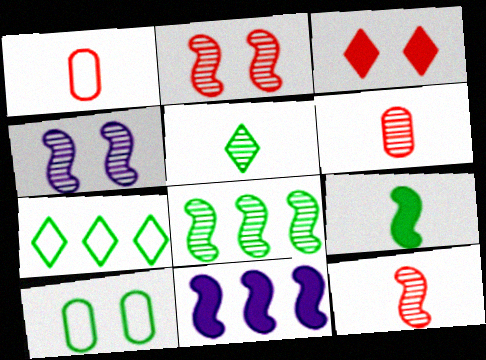[[3, 4, 10], 
[4, 8, 12]]